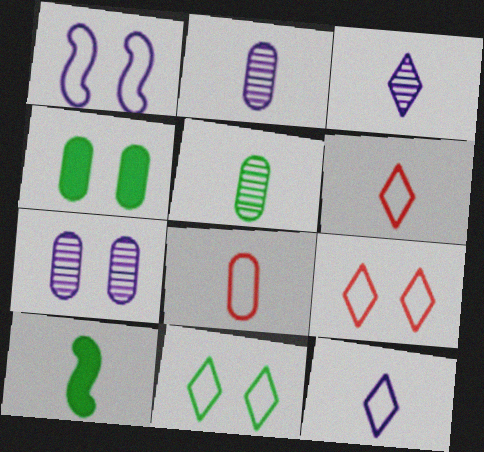[[2, 6, 10], 
[3, 8, 10]]